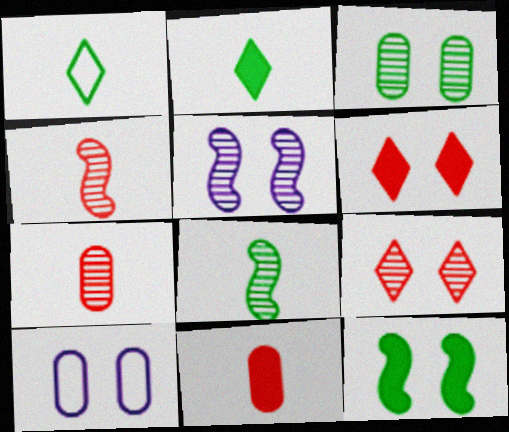[[3, 5, 9], 
[9, 10, 12]]